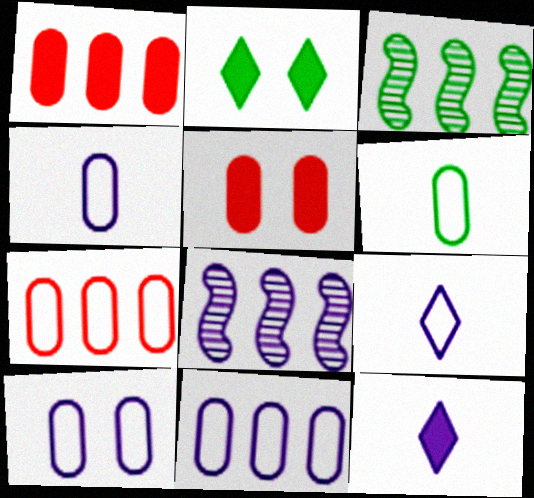[[2, 3, 6], 
[3, 5, 9], 
[4, 10, 11], 
[6, 7, 10], 
[8, 10, 12]]